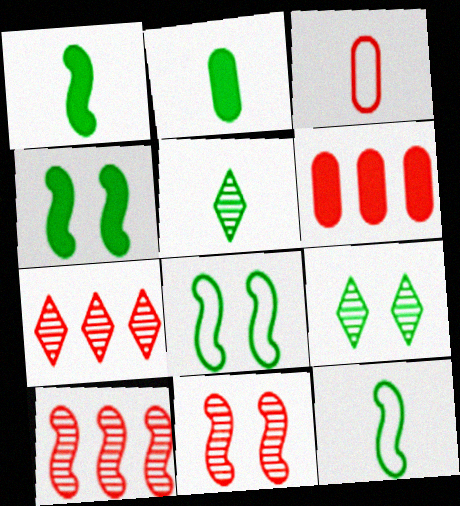[[2, 5, 12]]